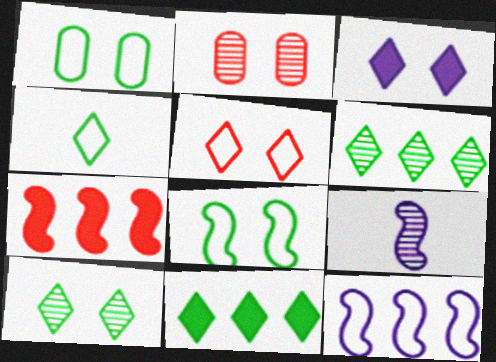[[2, 3, 8], 
[2, 6, 9], 
[3, 5, 10], 
[4, 10, 11], 
[7, 8, 9]]